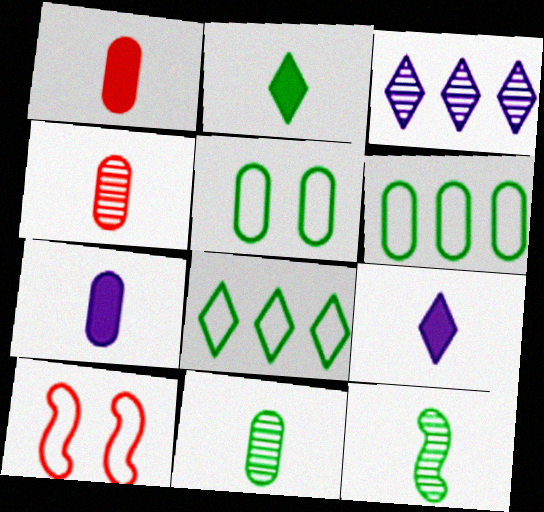[]